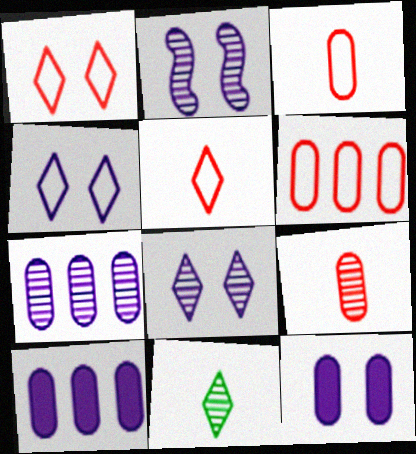[[2, 4, 12]]